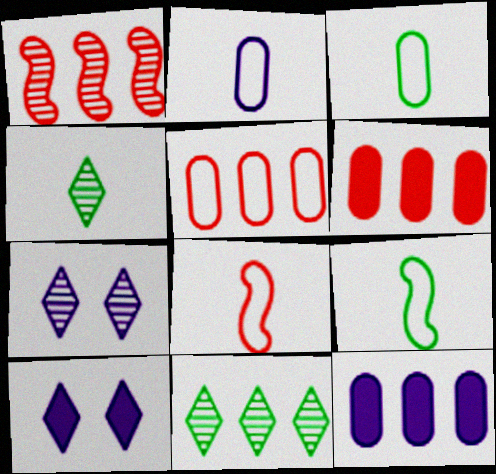[[1, 3, 10], 
[6, 7, 9]]